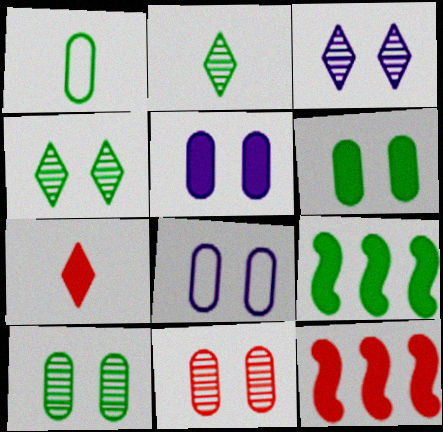[[1, 3, 12], 
[1, 4, 9], 
[2, 8, 12], 
[5, 7, 9], 
[6, 8, 11]]